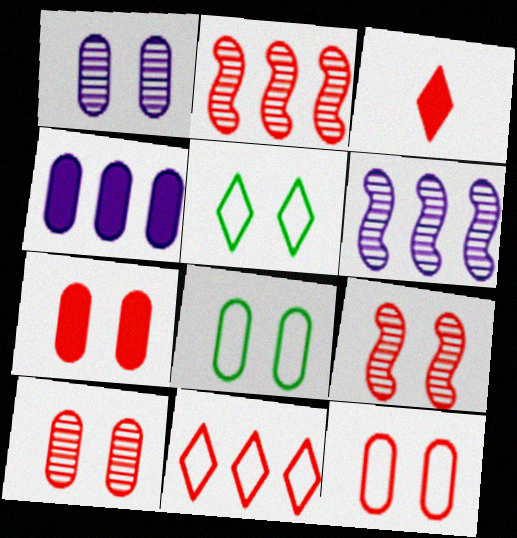[[1, 7, 8], 
[2, 3, 12], 
[3, 6, 8], 
[7, 10, 12]]